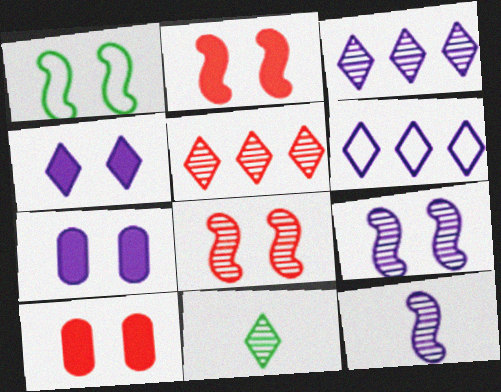[[1, 2, 9], 
[6, 7, 12]]